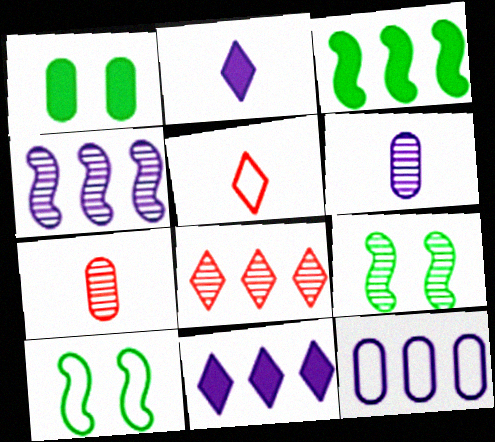[[1, 4, 5], 
[1, 7, 12], 
[3, 8, 12], 
[4, 11, 12], 
[5, 10, 12], 
[6, 8, 9], 
[7, 10, 11]]